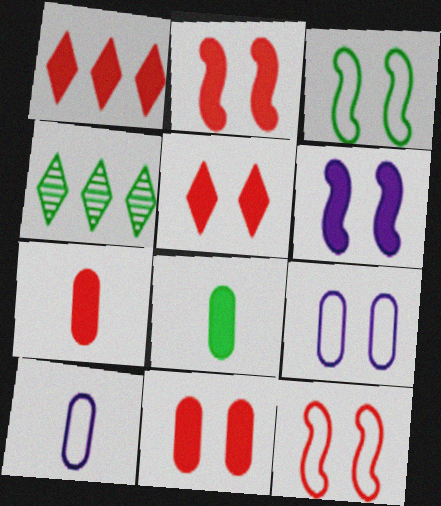[[1, 2, 7], 
[1, 6, 8], 
[2, 4, 10], 
[2, 5, 11], 
[3, 4, 8]]